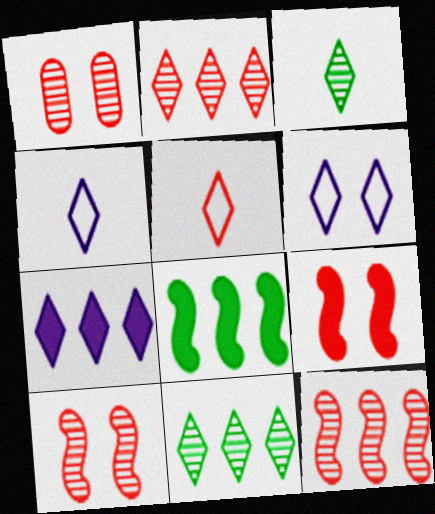[[1, 4, 8]]